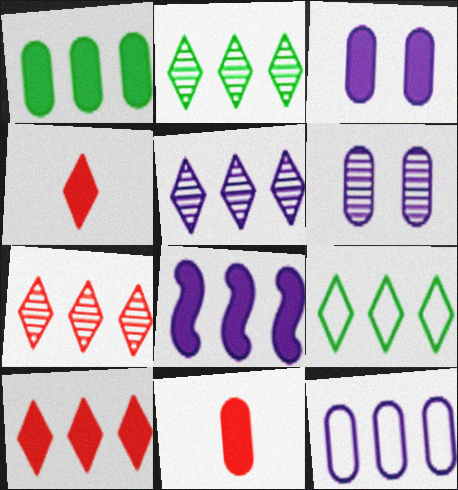[[1, 3, 11], 
[1, 8, 10], 
[2, 5, 7], 
[5, 8, 12], 
[5, 9, 10]]